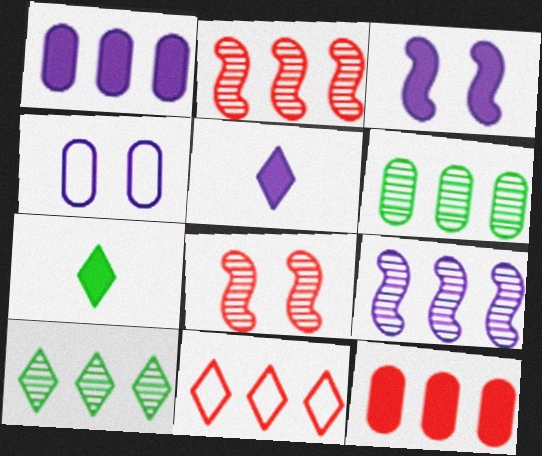[[1, 3, 5], 
[2, 4, 7], 
[2, 11, 12], 
[3, 7, 12], 
[4, 5, 9]]